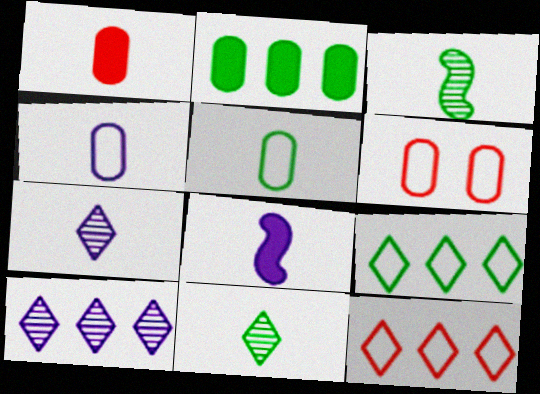[[4, 7, 8]]